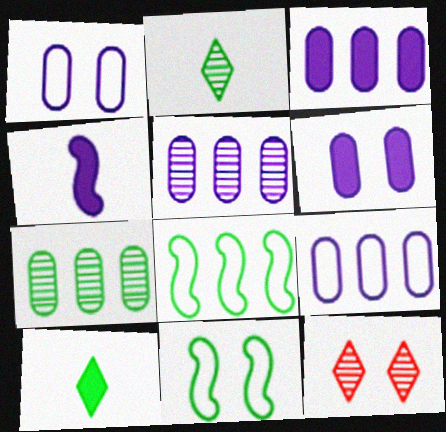[[3, 5, 9], 
[6, 11, 12], 
[7, 10, 11]]